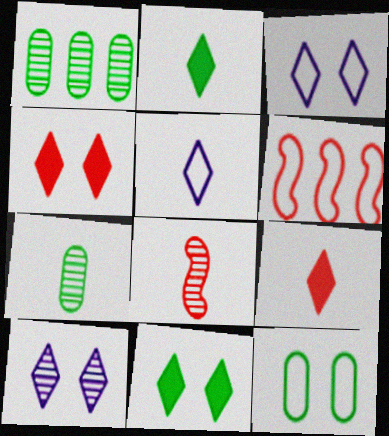[[1, 8, 10], 
[5, 6, 12]]